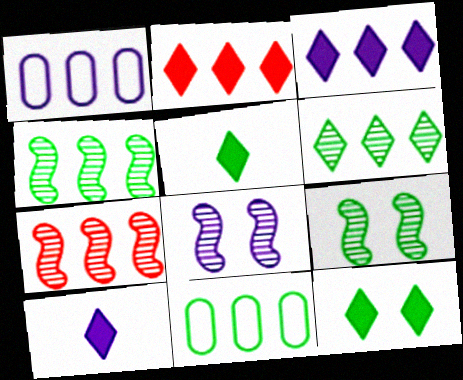[[1, 2, 4], 
[1, 8, 10], 
[2, 10, 12], 
[3, 7, 11], 
[5, 9, 11]]